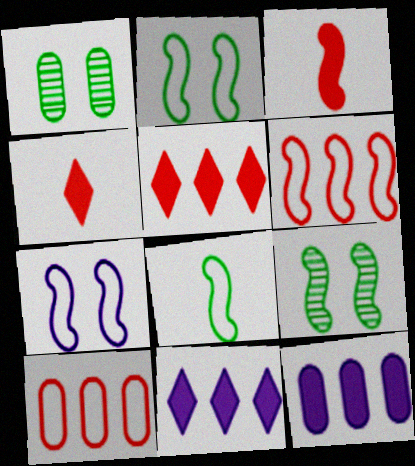[[6, 7, 8]]